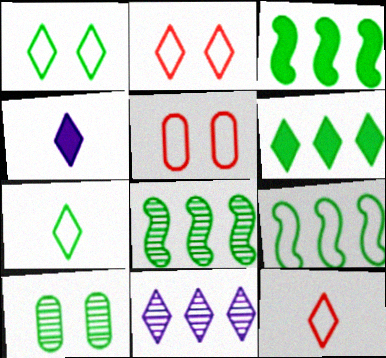[[3, 7, 10], 
[3, 8, 9], 
[4, 5, 8]]